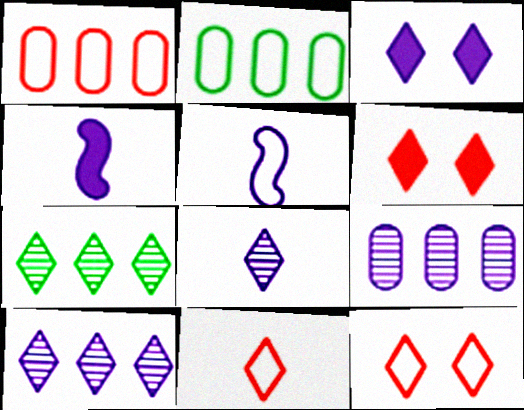[[2, 5, 12], 
[3, 5, 9], 
[3, 7, 11]]